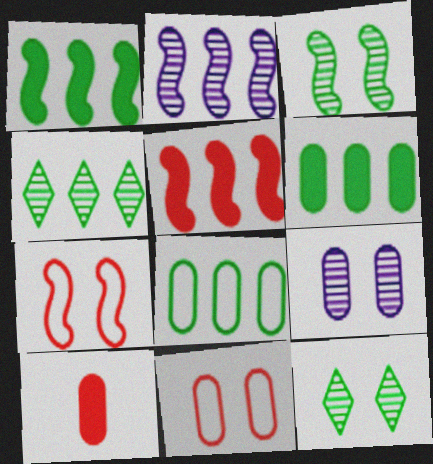[[1, 4, 8], 
[8, 9, 10]]